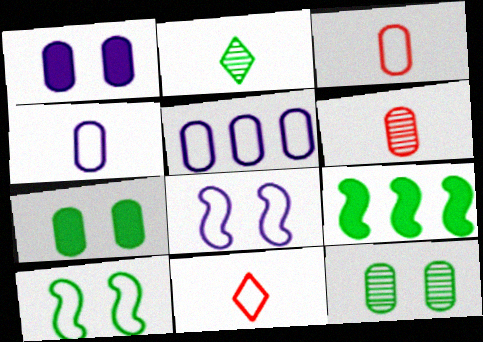[[5, 6, 7], 
[5, 10, 11]]